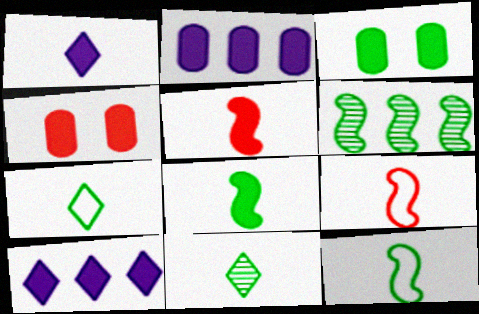[[3, 5, 10], 
[3, 6, 7], 
[4, 8, 10]]